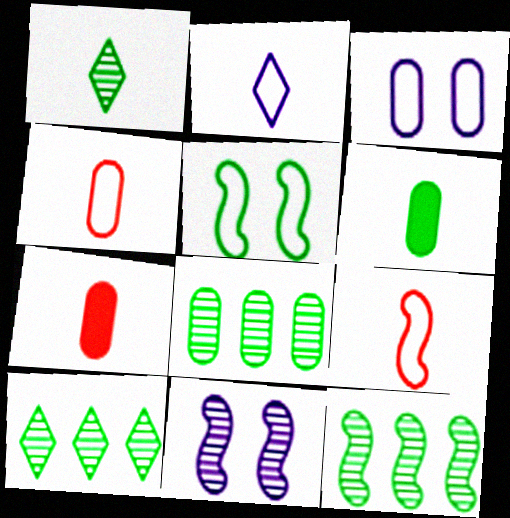[[3, 7, 8], 
[5, 6, 10], 
[8, 10, 12]]